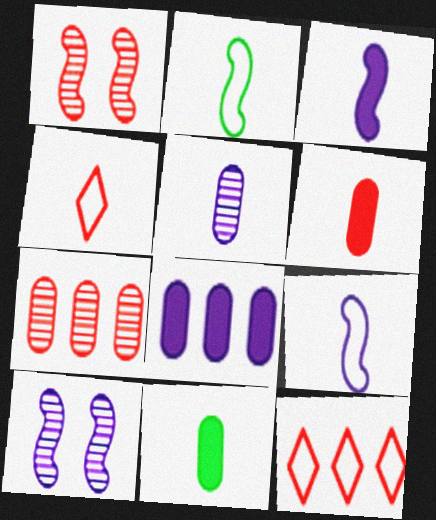[[1, 6, 12], 
[10, 11, 12]]